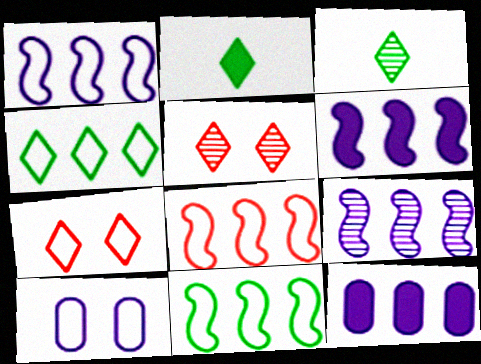[[1, 6, 9], 
[1, 8, 11]]